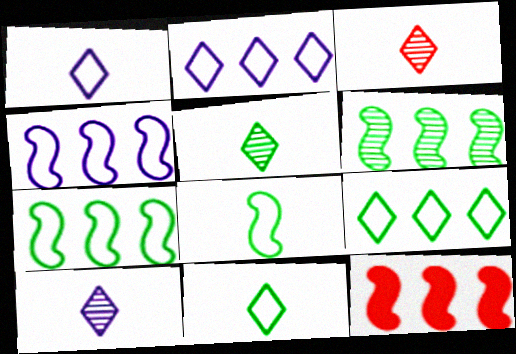[[3, 5, 10], 
[4, 6, 12]]